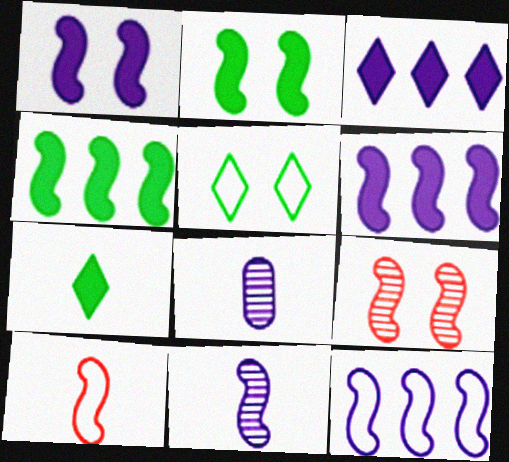[[1, 11, 12], 
[7, 8, 10]]